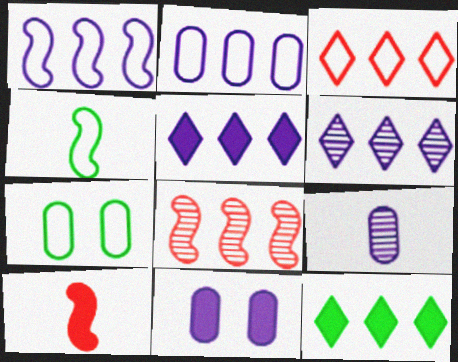[[2, 8, 12], 
[2, 9, 11], 
[3, 6, 12], 
[6, 7, 10], 
[10, 11, 12]]